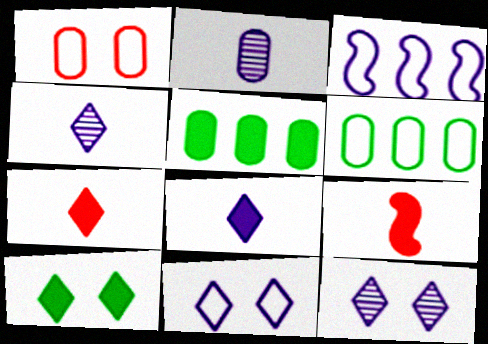[[1, 2, 5], 
[6, 9, 12]]